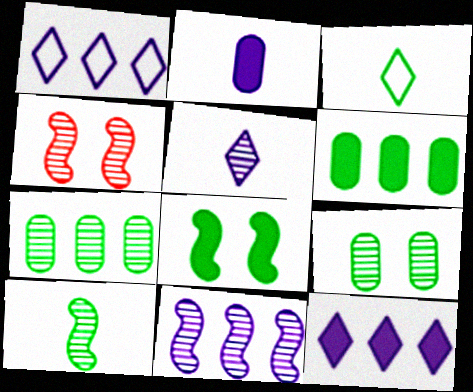[[3, 7, 8], 
[4, 5, 7], 
[4, 10, 11]]